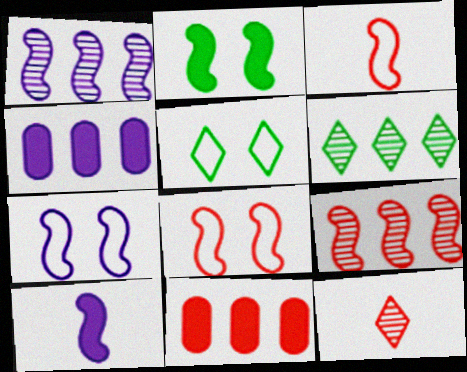[[1, 2, 3], 
[1, 7, 10], 
[8, 11, 12]]